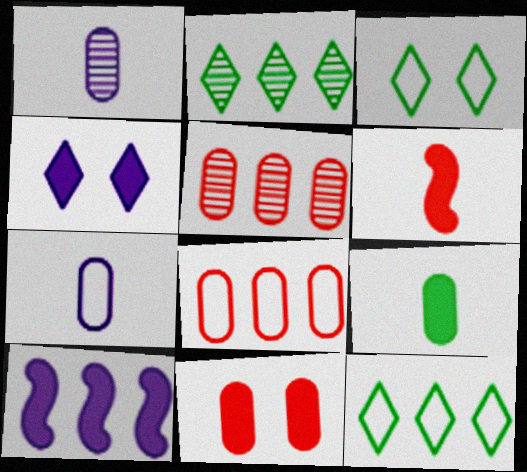[[2, 8, 10], 
[5, 10, 12]]